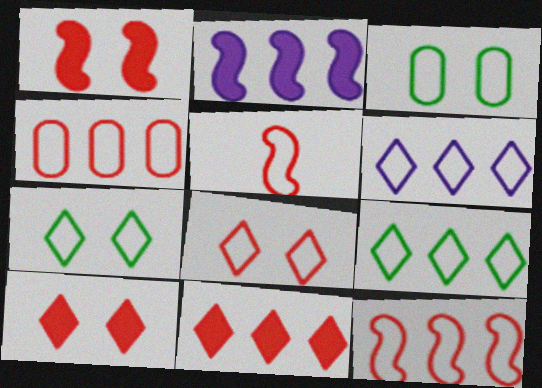[[3, 5, 6], 
[4, 5, 8]]